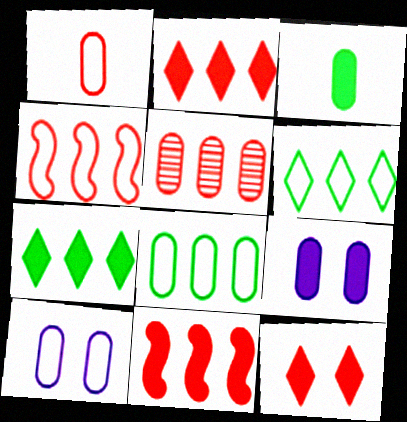[[1, 8, 10], 
[2, 4, 5], 
[3, 5, 10]]